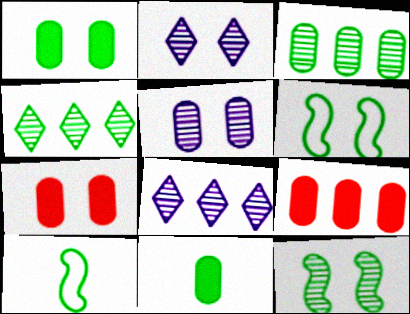[[1, 4, 10], 
[2, 6, 7], 
[2, 9, 10], 
[4, 6, 11], 
[7, 8, 10]]